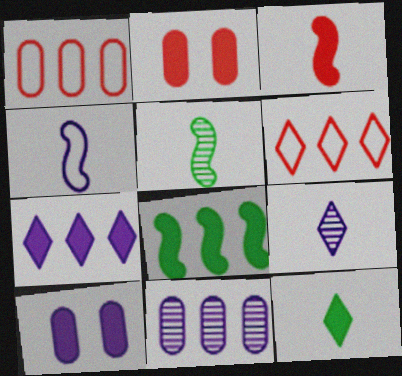[[3, 4, 5], 
[5, 6, 10], 
[6, 8, 11]]